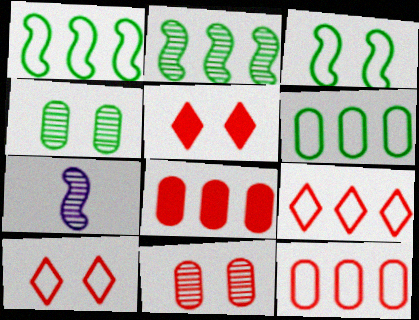[[5, 6, 7]]